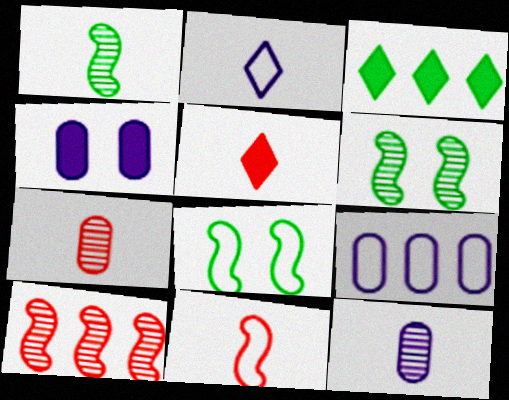[[3, 9, 10], 
[4, 9, 12], 
[5, 6, 9], 
[5, 7, 11]]